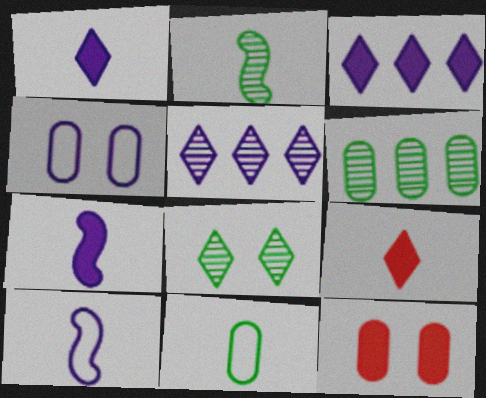[[2, 6, 8], 
[4, 5, 7]]